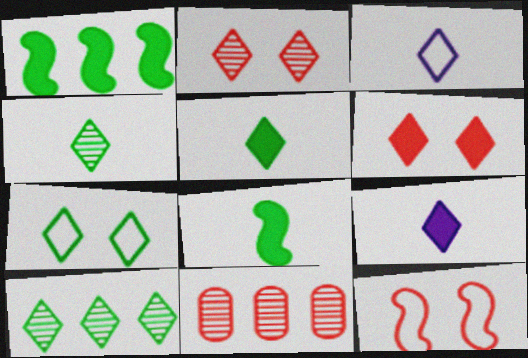[[3, 6, 10], 
[5, 7, 10]]